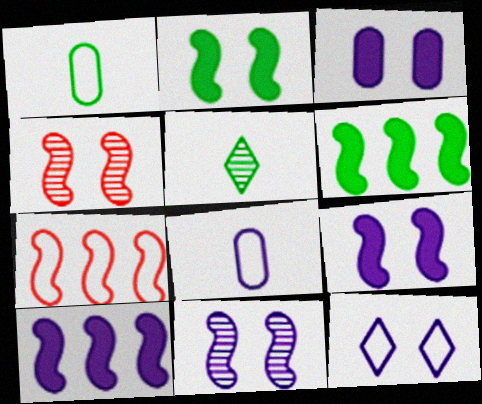[[1, 7, 12], 
[3, 5, 7], 
[3, 11, 12]]